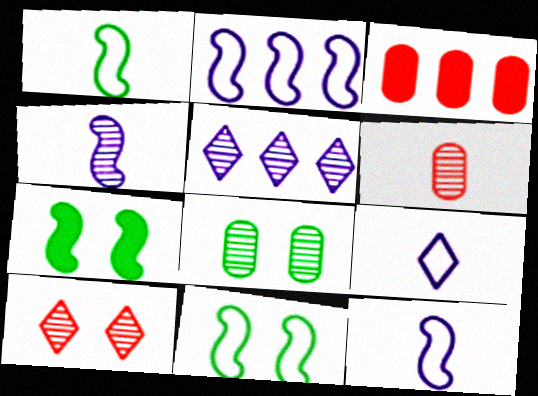[]